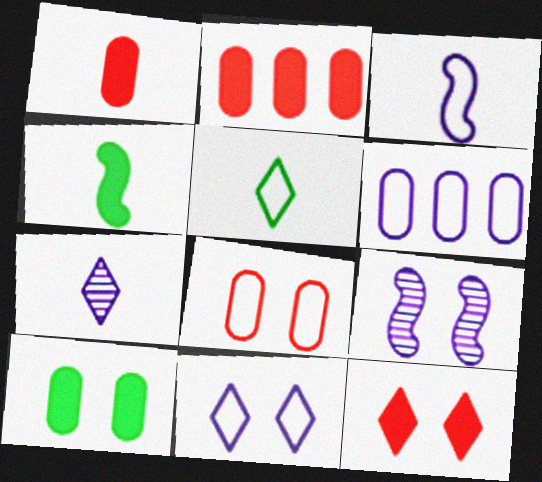[[2, 5, 9], 
[3, 6, 11]]